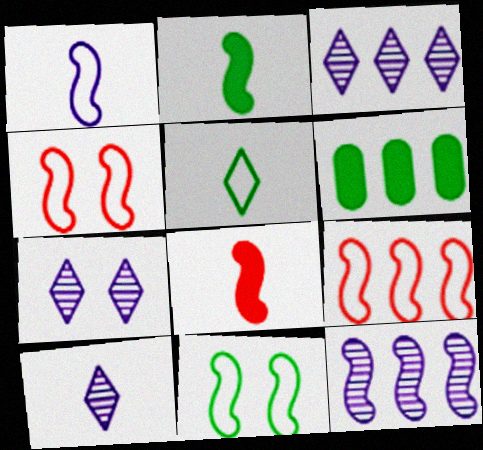[[1, 9, 11], 
[2, 4, 12], 
[3, 6, 9], 
[3, 7, 10], 
[4, 6, 10], 
[8, 11, 12]]